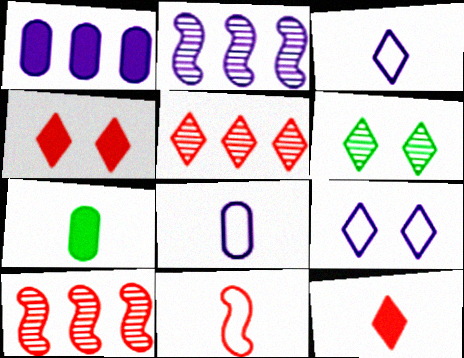[[1, 6, 11], 
[4, 6, 9], 
[7, 9, 10]]